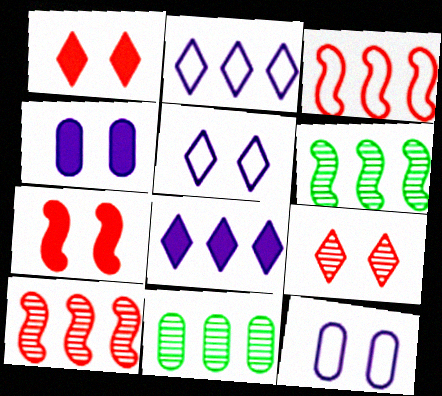[[3, 8, 11]]